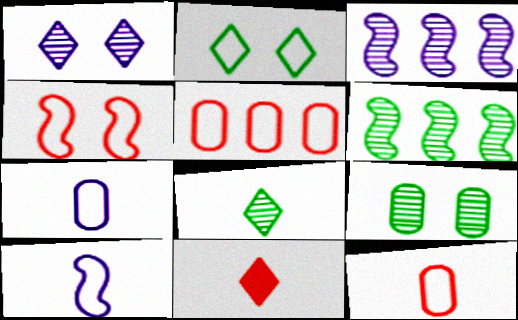[[2, 5, 10], 
[6, 8, 9]]